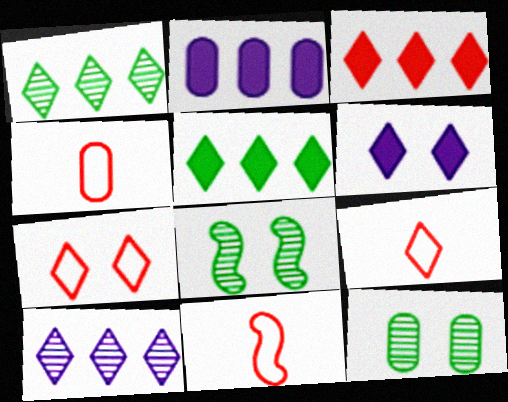[[1, 6, 9], 
[2, 4, 12], 
[2, 8, 9], 
[4, 9, 11]]